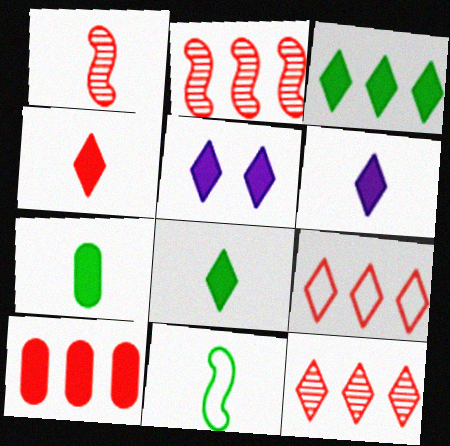[[2, 9, 10], 
[3, 4, 5], 
[4, 6, 8]]